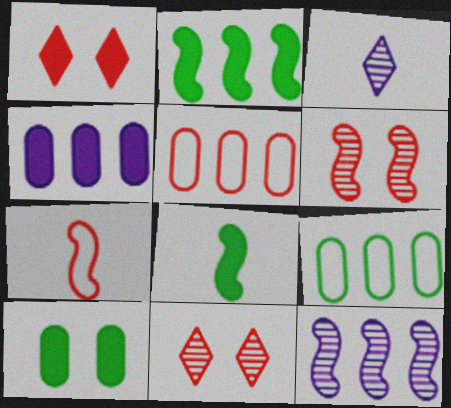[[1, 4, 8]]